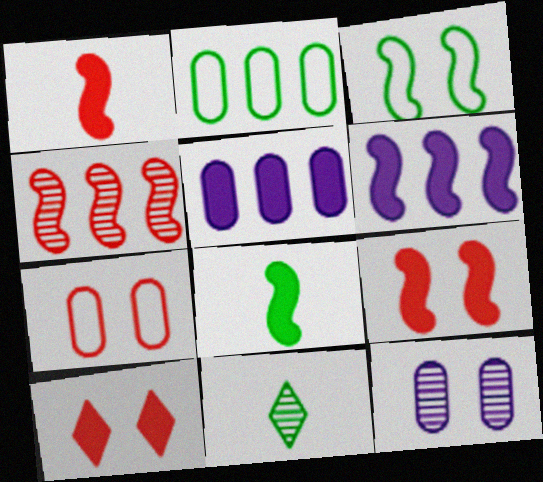[[3, 10, 12], 
[4, 11, 12], 
[5, 8, 10], 
[6, 7, 11], 
[6, 8, 9]]